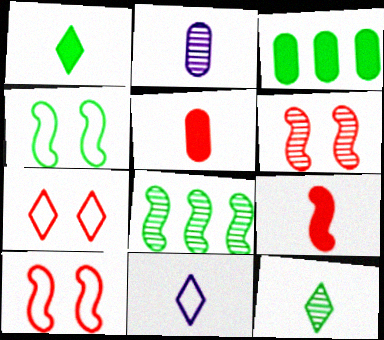[[3, 4, 12], 
[3, 6, 11]]